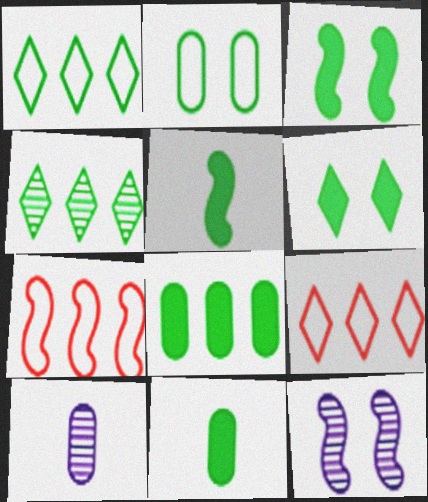[[2, 4, 5], 
[3, 9, 10], 
[5, 6, 8], 
[5, 7, 12], 
[6, 7, 10], 
[9, 11, 12]]